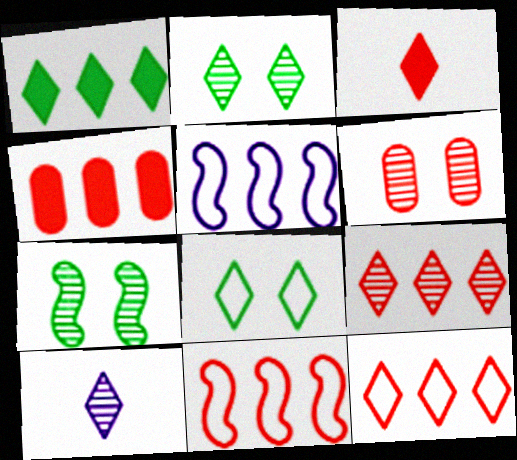[[2, 9, 10], 
[3, 6, 11], 
[4, 9, 11]]